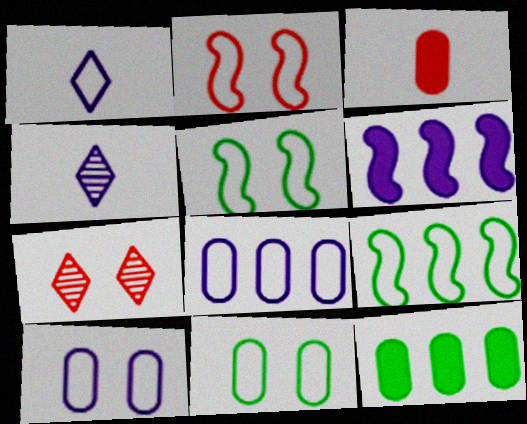[[2, 4, 12], 
[4, 6, 10]]